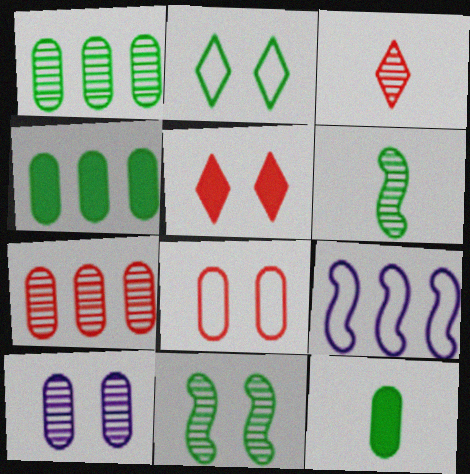[[2, 4, 6]]